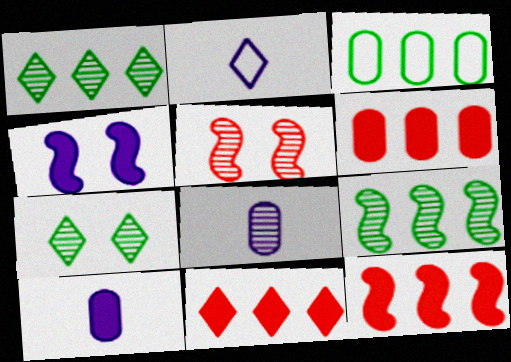[[1, 5, 8], 
[2, 7, 11], 
[6, 11, 12]]